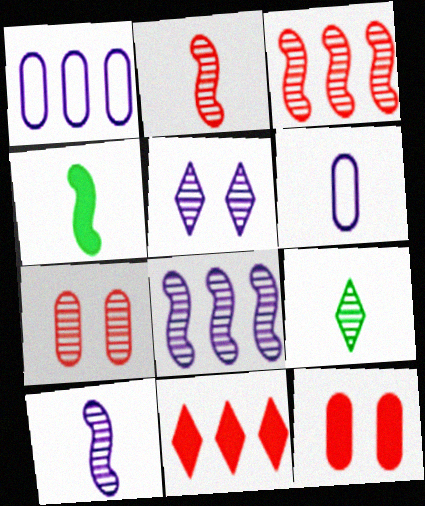[[7, 8, 9]]